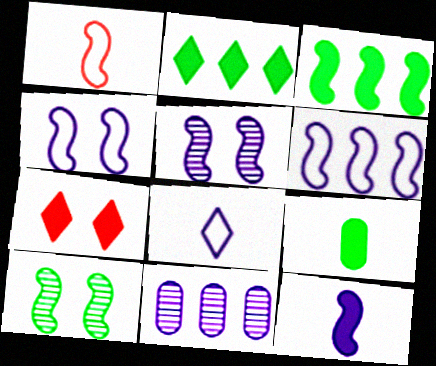[[1, 3, 5], 
[5, 6, 12]]